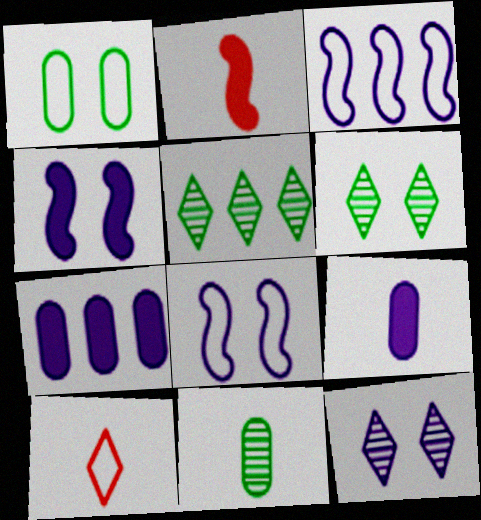[[1, 3, 10], 
[3, 9, 12]]